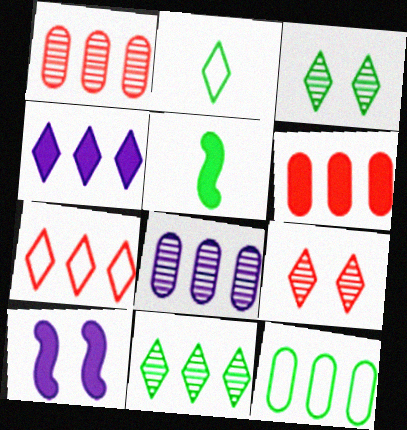[[1, 2, 10], 
[2, 4, 9], 
[3, 5, 12], 
[4, 7, 11], 
[6, 8, 12]]